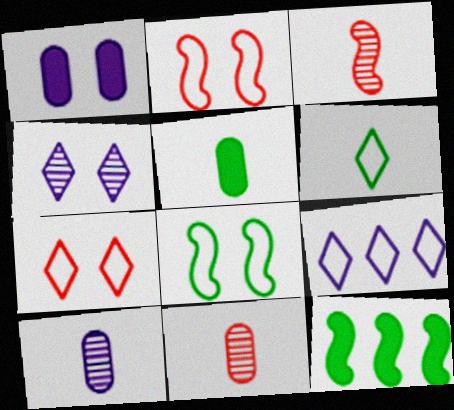[[6, 7, 9], 
[7, 10, 12]]